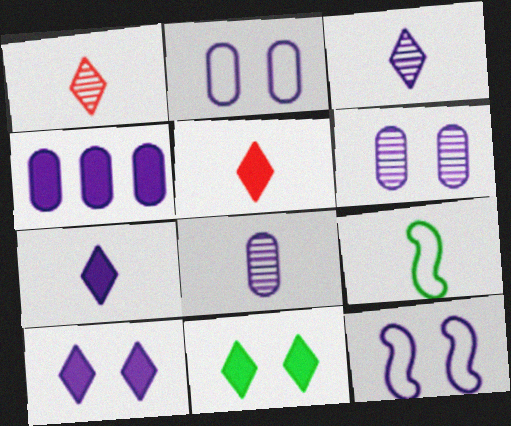[[2, 4, 8], 
[3, 4, 12], 
[5, 8, 9], 
[6, 10, 12]]